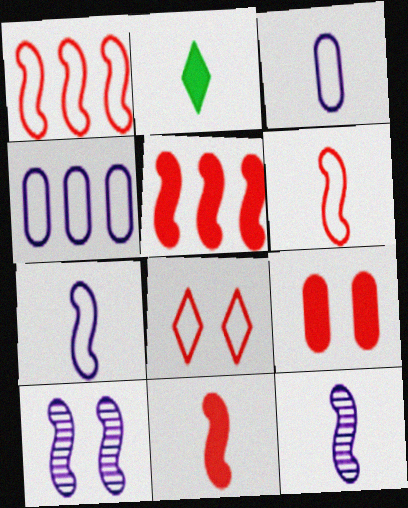[]